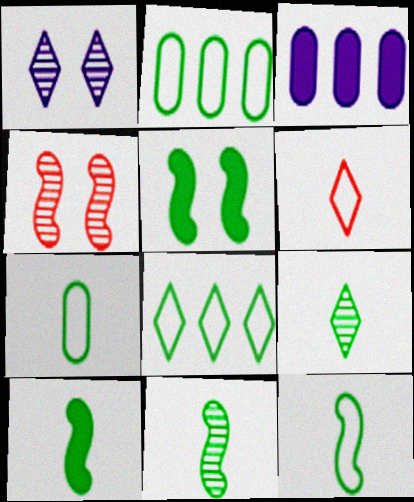[[2, 5, 9], 
[7, 9, 10], 
[10, 11, 12]]